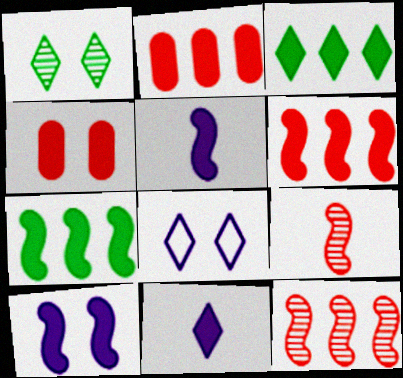[[3, 4, 5], 
[4, 7, 11]]